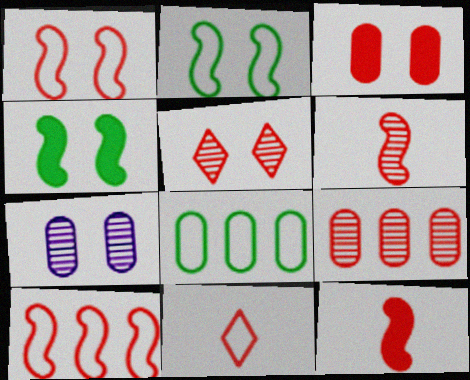[[1, 3, 5], 
[5, 6, 9]]